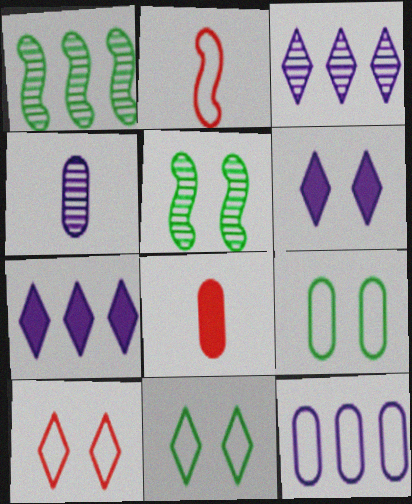[[2, 11, 12]]